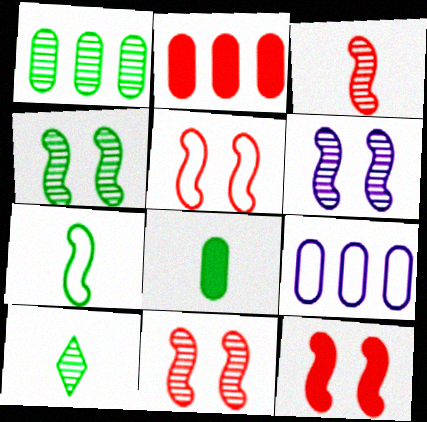[[1, 2, 9], 
[1, 4, 10], 
[4, 6, 11], 
[5, 11, 12], 
[7, 8, 10], 
[9, 10, 12]]